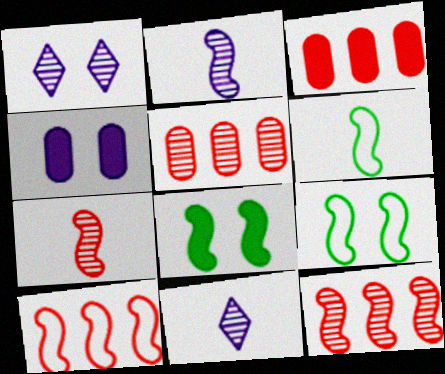[[1, 3, 6], 
[2, 8, 10], 
[3, 9, 11]]